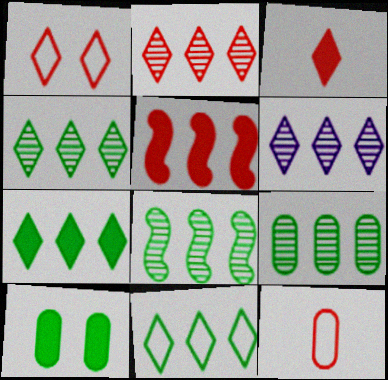[[1, 2, 3], 
[2, 4, 6], 
[4, 7, 11], 
[4, 8, 9]]